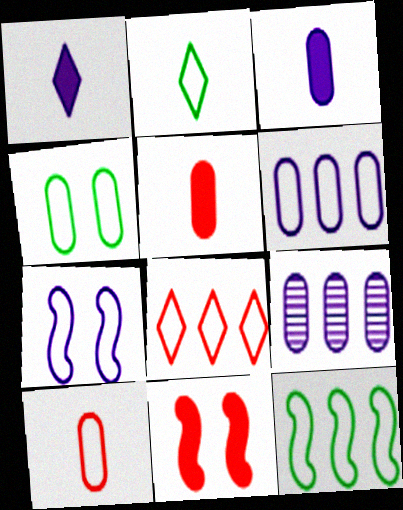[[1, 7, 9], 
[2, 4, 12], 
[2, 9, 11], 
[4, 5, 9], 
[4, 6, 10], 
[6, 8, 12]]